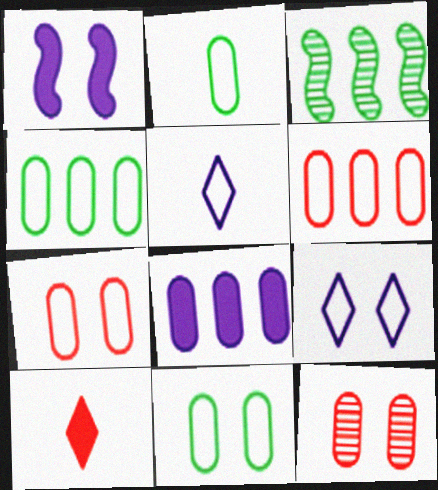[[2, 4, 11], 
[2, 8, 12]]